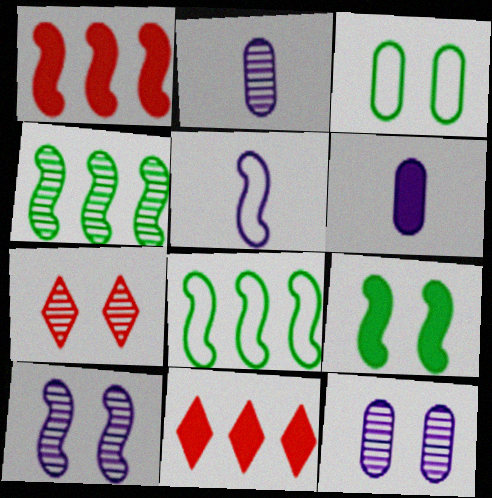[[2, 4, 7], 
[6, 7, 8], 
[6, 9, 11]]